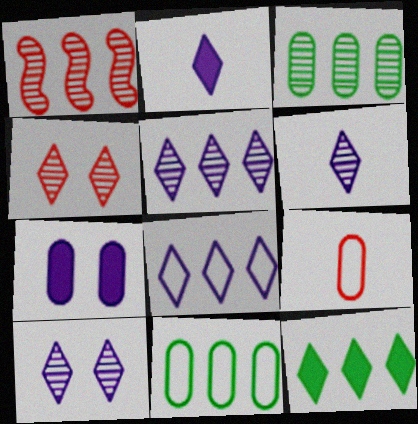[[1, 3, 5], 
[2, 8, 10], 
[3, 7, 9], 
[5, 6, 10]]